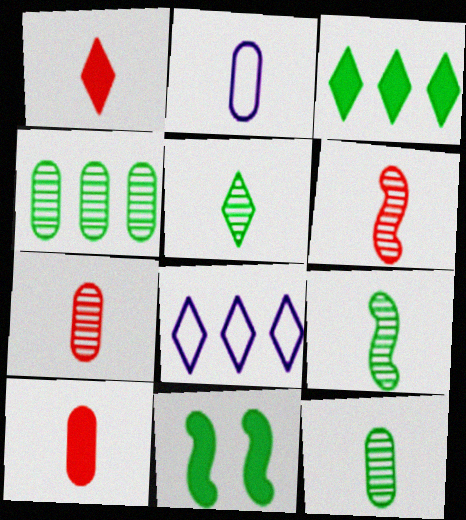[[1, 2, 9], 
[2, 10, 12], 
[5, 9, 12], 
[7, 8, 11]]